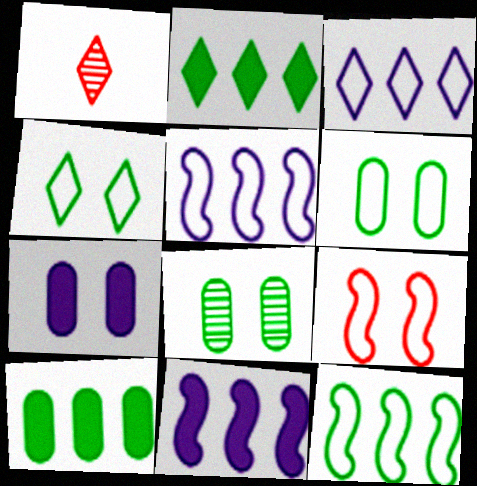[[1, 6, 11], 
[1, 7, 12]]